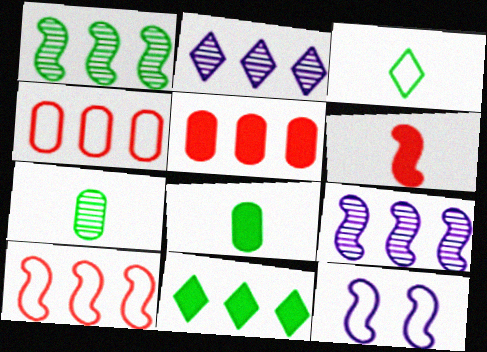[[1, 6, 12], 
[3, 4, 12], 
[4, 9, 11]]